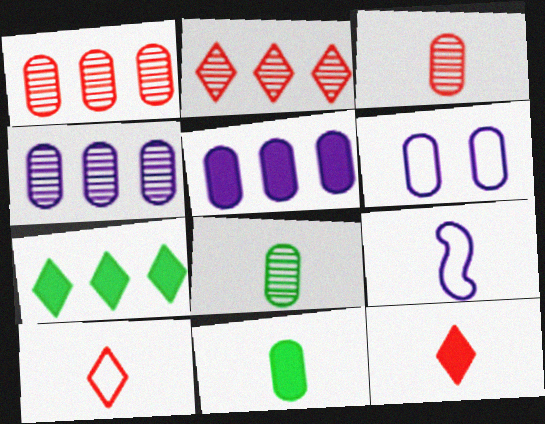[[1, 6, 11], 
[8, 9, 12]]